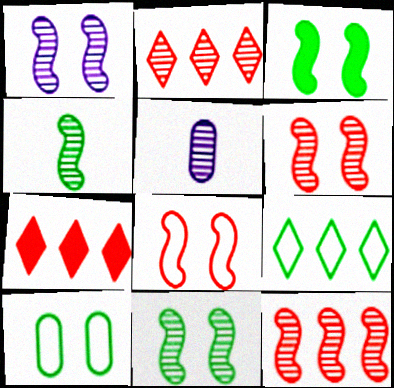[[1, 3, 8], 
[1, 4, 12], 
[1, 6, 11], 
[2, 5, 11]]